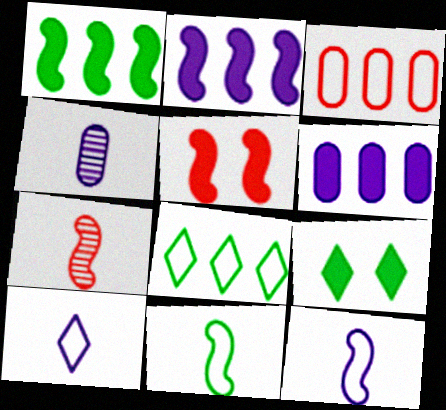[[4, 5, 8]]